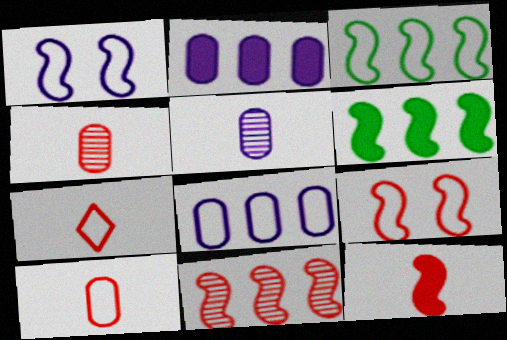[[4, 7, 12], 
[9, 11, 12]]